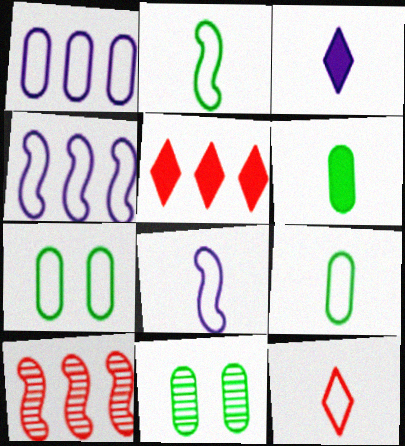[[3, 7, 10], 
[4, 7, 12], 
[5, 8, 11], 
[8, 9, 12]]